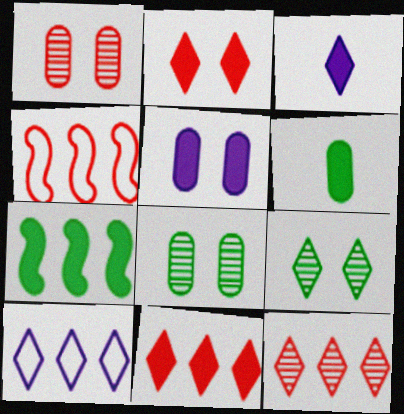[[3, 4, 8]]